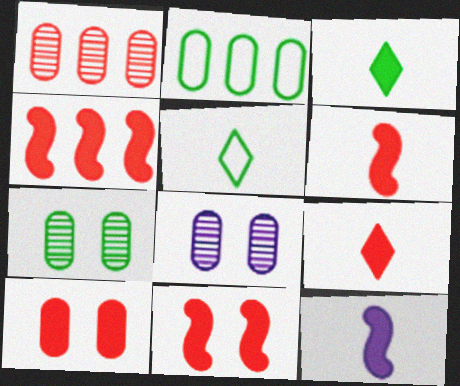[[4, 5, 8], 
[4, 6, 11], 
[4, 9, 10]]